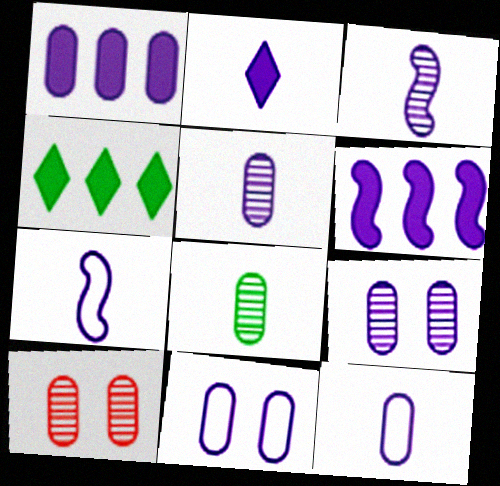[[1, 5, 11], 
[1, 9, 12], 
[2, 3, 12], 
[2, 5, 7], 
[4, 7, 10]]